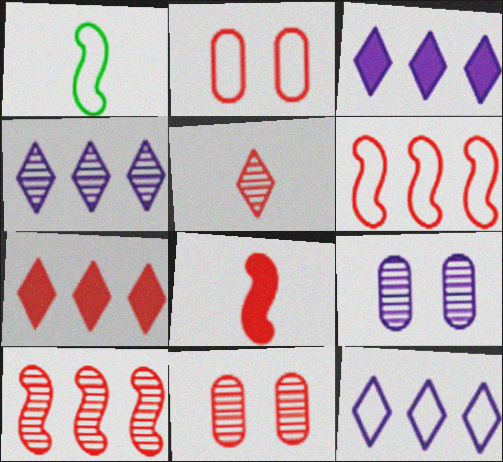[[1, 2, 12], 
[1, 3, 11], 
[1, 7, 9], 
[3, 4, 12], 
[5, 10, 11]]